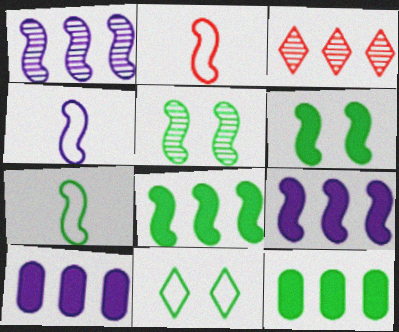[[1, 2, 6], 
[2, 4, 7], 
[2, 5, 9], 
[5, 7, 8]]